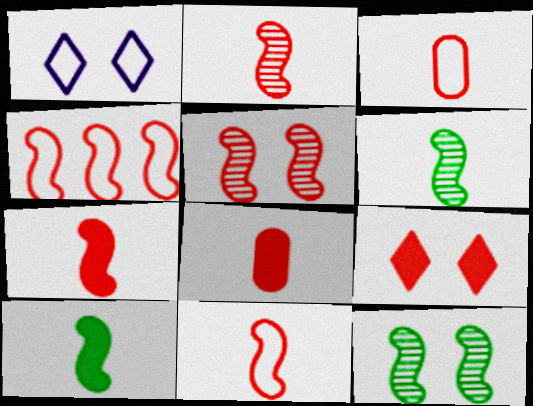[[2, 7, 11], 
[4, 5, 7]]